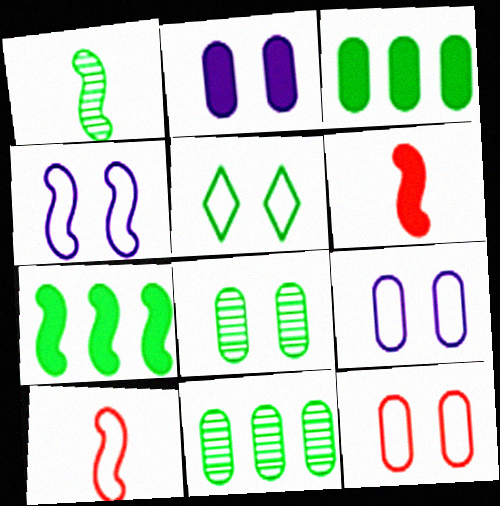[[1, 3, 5], 
[2, 8, 12], 
[4, 5, 12]]